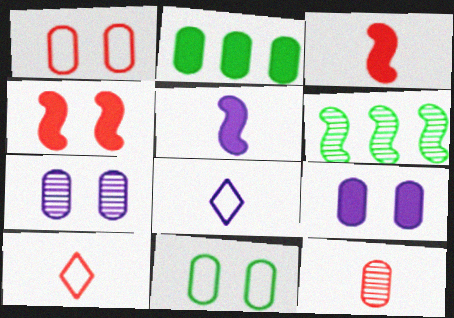[[3, 10, 12], 
[6, 9, 10]]